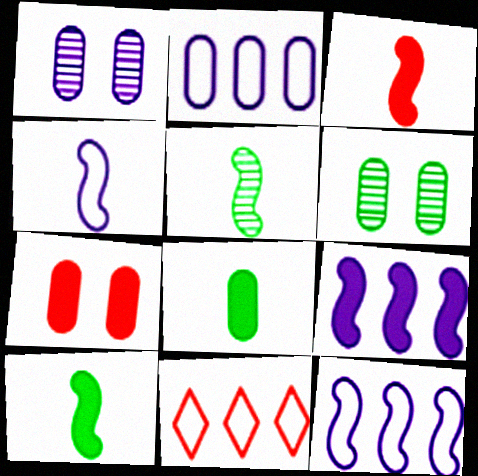[[1, 10, 11], 
[3, 4, 5]]